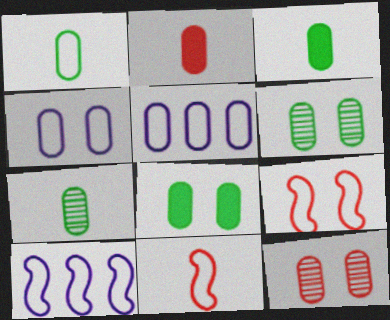[[1, 3, 7], 
[2, 5, 6], 
[3, 5, 12], 
[4, 8, 12]]